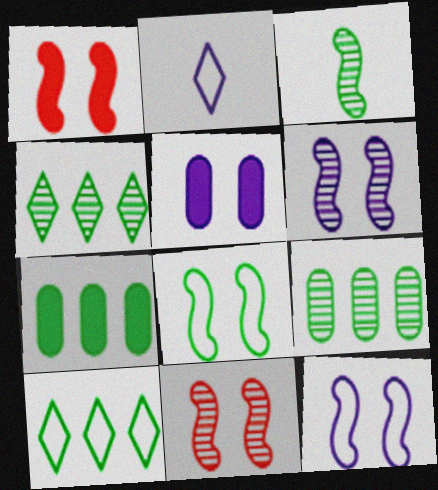[[1, 2, 9], 
[1, 6, 8], 
[2, 7, 11]]